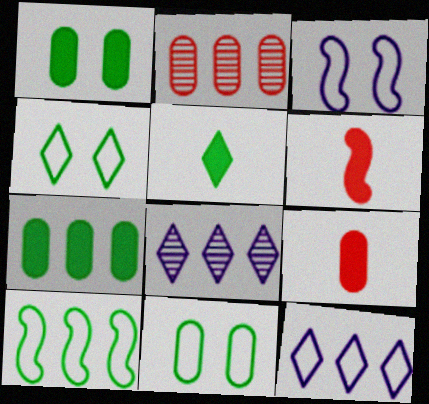[[2, 3, 5], 
[6, 8, 11]]